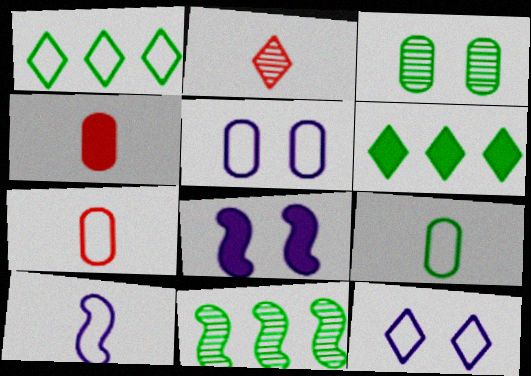[[2, 6, 12], 
[4, 6, 8], 
[4, 11, 12]]